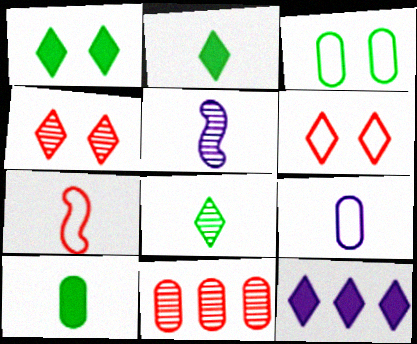[[6, 8, 12]]